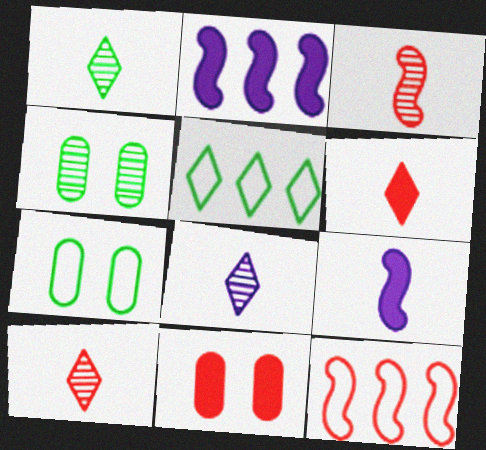[[1, 8, 10], 
[2, 7, 10], 
[10, 11, 12]]